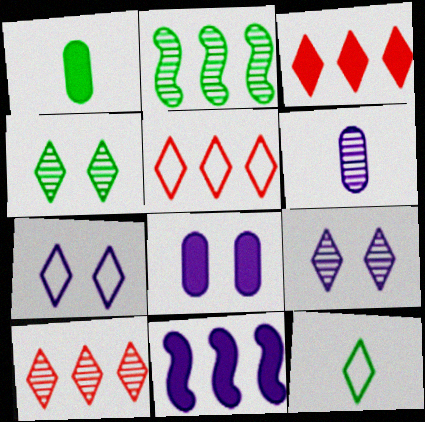[[3, 5, 10], 
[3, 9, 12], 
[5, 7, 12], 
[6, 7, 11]]